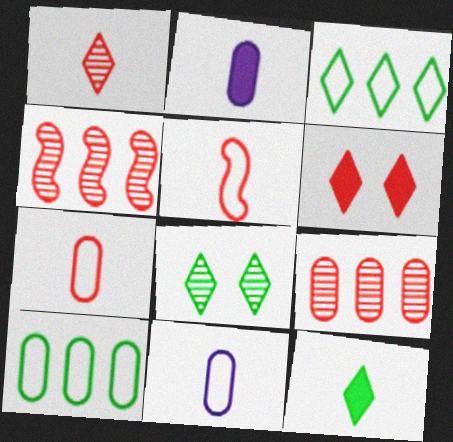[[3, 8, 12], 
[4, 6, 7], 
[5, 6, 9]]